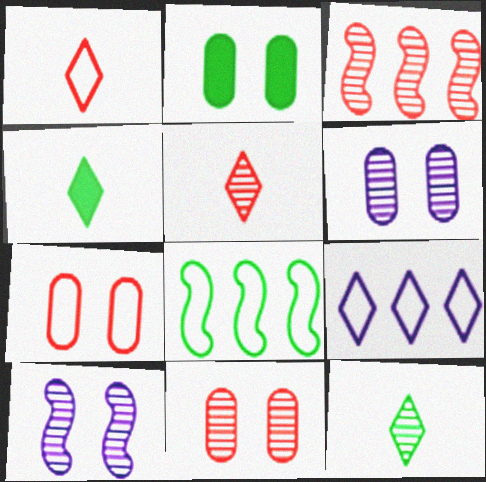[[2, 6, 7], 
[2, 8, 12], 
[3, 5, 11], 
[3, 6, 12]]